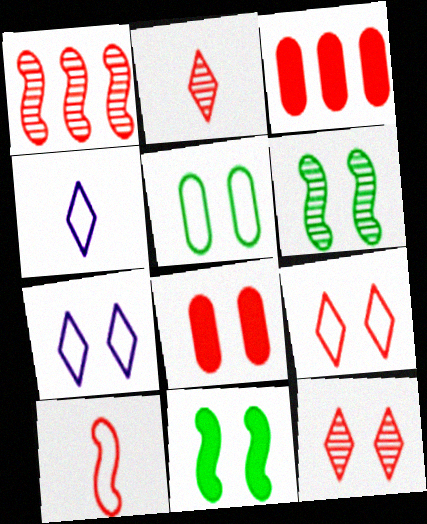[[3, 4, 6], 
[3, 10, 12], 
[6, 7, 8]]